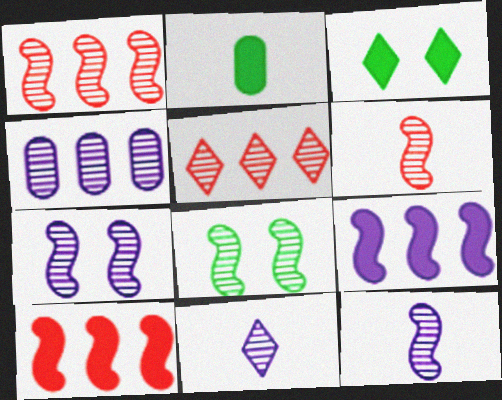[[1, 8, 12], 
[4, 7, 11]]